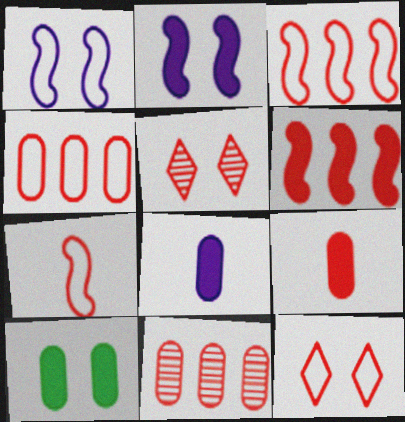[[1, 5, 10], 
[3, 5, 9], 
[4, 7, 12]]